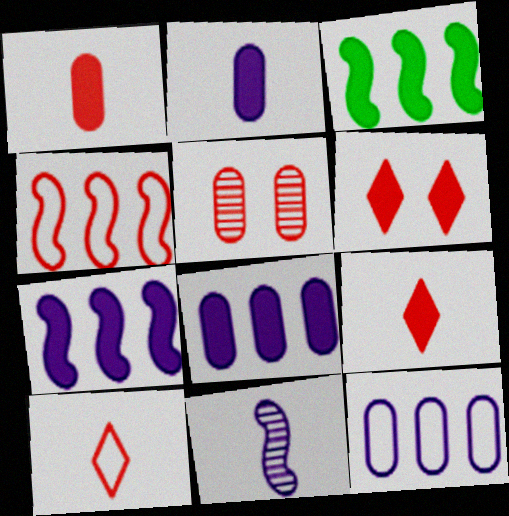[[2, 3, 6], 
[4, 5, 9]]